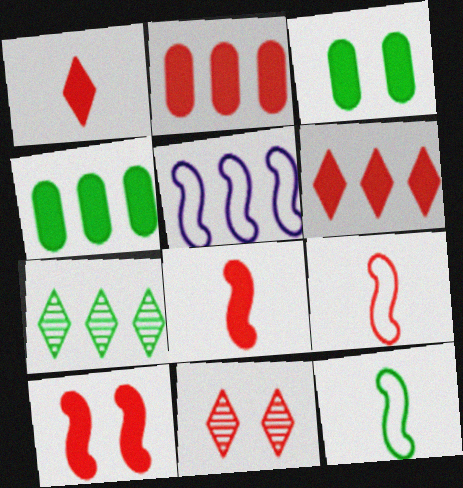[[1, 2, 10], 
[2, 5, 7], 
[2, 9, 11], 
[3, 7, 12]]